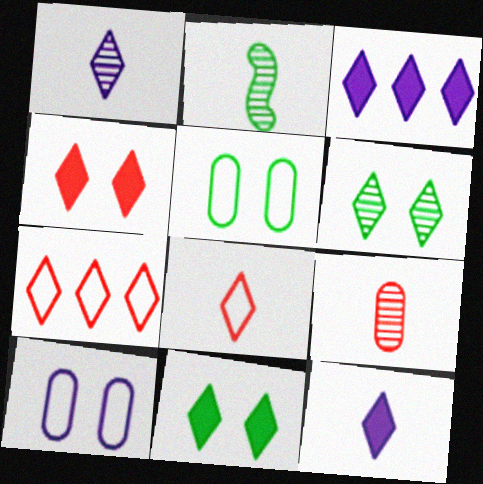[[1, 2, 9], 
[1, 7, 11], 
[3, 6, 8], 
[6, 7, 12]]